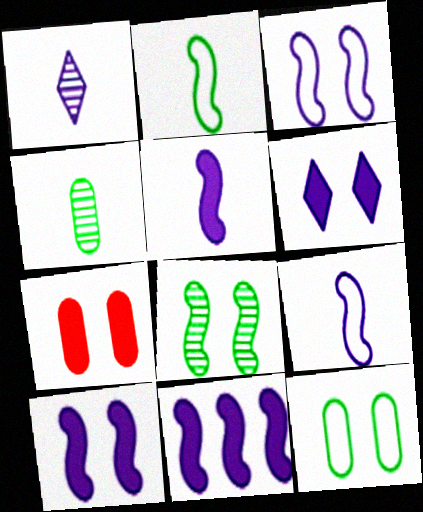[[5, 10, 11]]